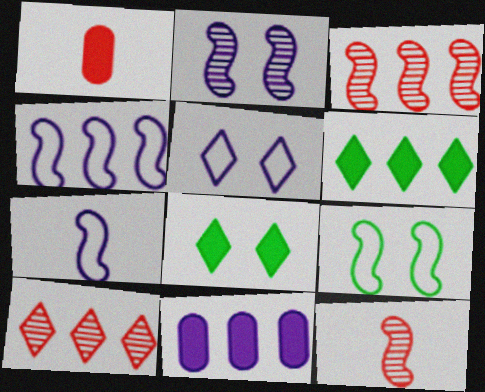[]